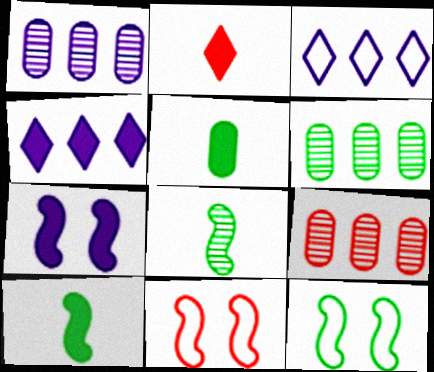[[1, 2, 12], 
[1, 6, 9], 
[2, 9, 11]]